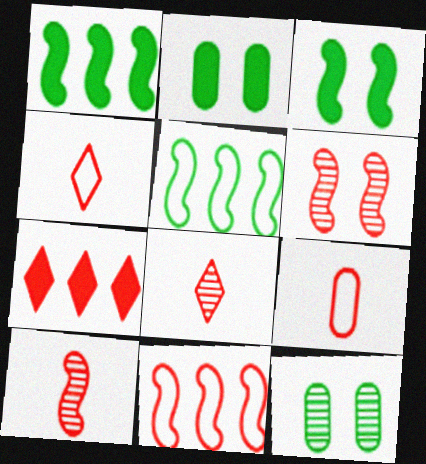[[6, 7, 9]]